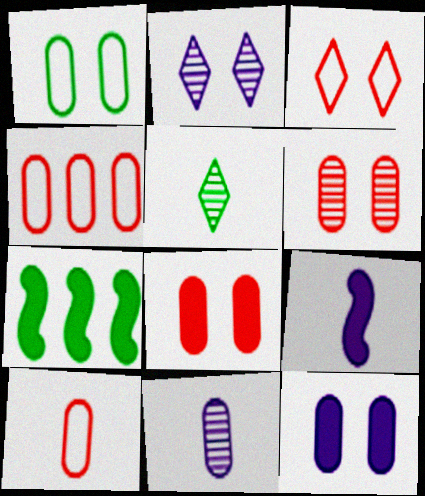[[1, 5, 7], 
[1, 6, 12], 
[2, 7, 10], 
[3, 7, 11], 
[5, 9, 10]]